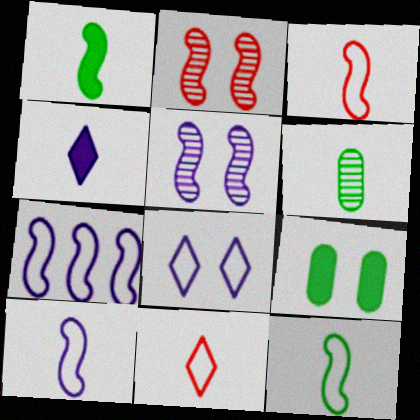[[1, 2, 7], 
[2, 8, 9], 
[3, 4, 6], 
[3, 10, 12]]